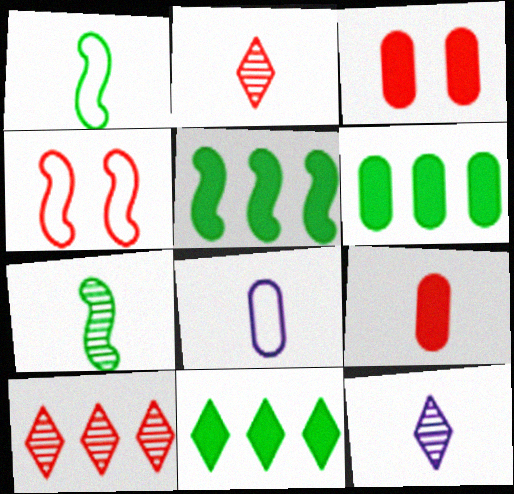[[1, 9, 12], 
[4, 6, 12], 
[4, 9, 10], 
[5, 6, 11]]